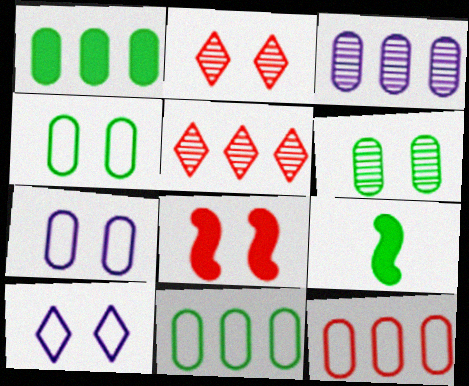[[1, 3, 12], 
[5, 7, 9], 
[6, 8, 10]]